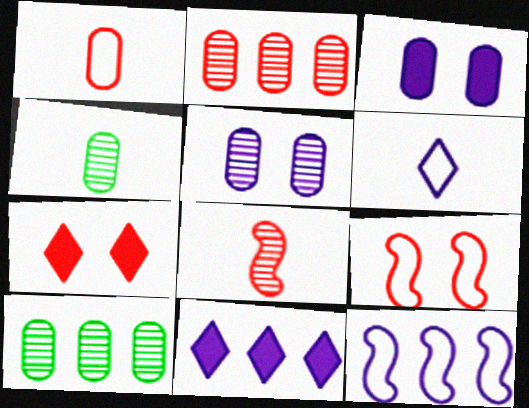[[1, 3, 10], 
[2, 4, 5], 
[4, 7, 12], 
[4, 9, 11]]